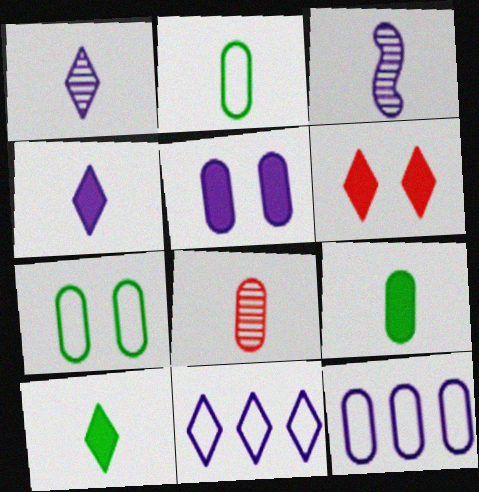[[3, 5, 11]]